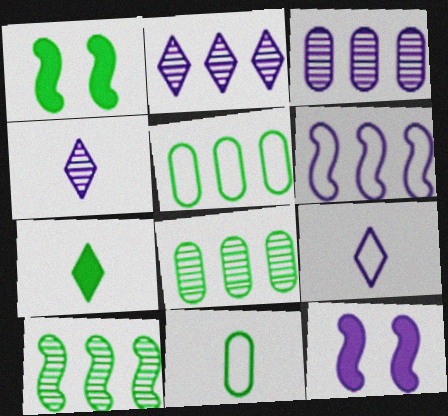[[3, 9, 12]]